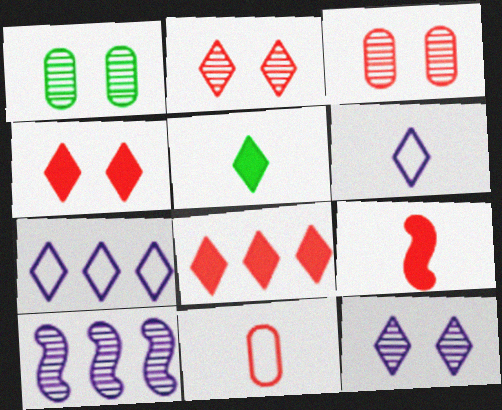[[1, 7, 9], 
[2, 5, 7]]